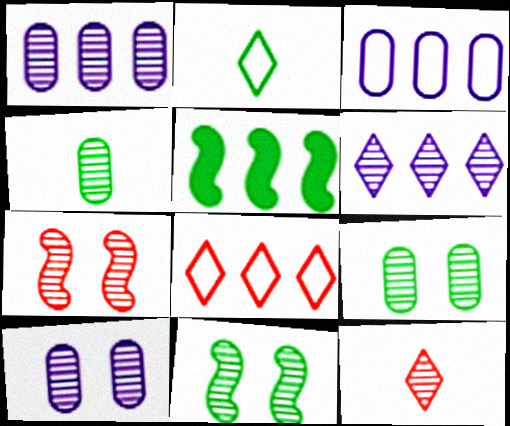[[1, 5, 8], 
[1, 11, 12], 
[2, 5, 9], 
[4, 6, 7]]